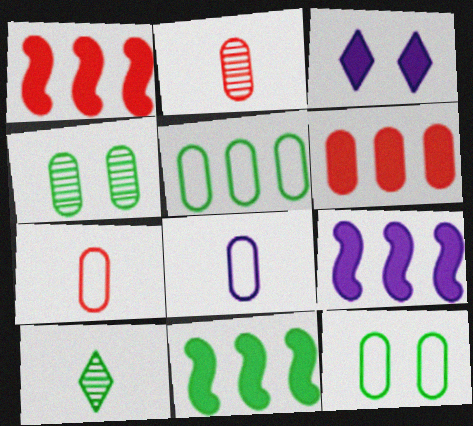[[1, 9, 11], 
[4, 6, 8], 
[10, 11, 12]]